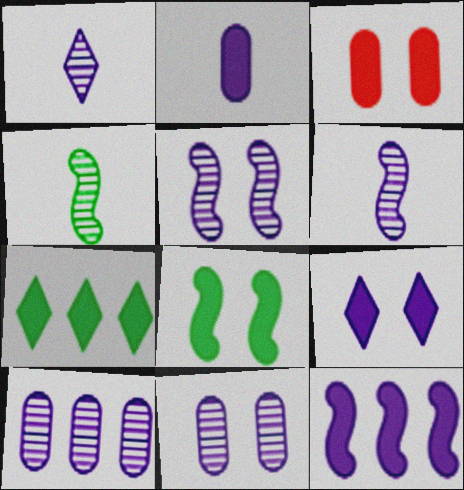[[1, 5, 10], 
[2, 9, 12], 
[3, 8, 9]]